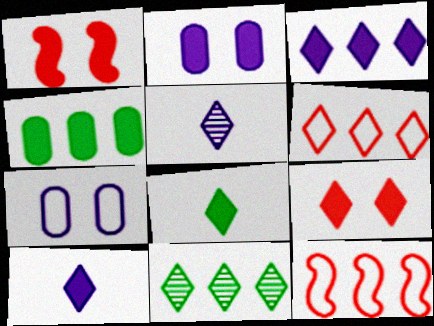[[1, 4, 10], 
[3, 6, 11], 
[3, 8, 9]]